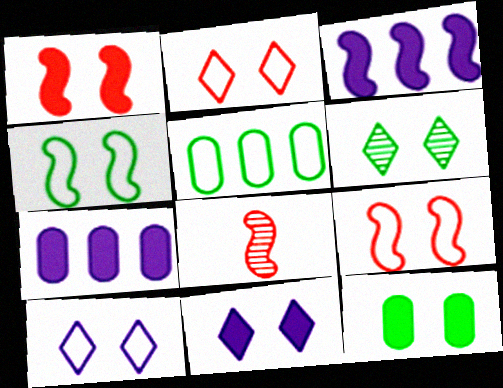[[1, 11, 12], 
[2, 6, 11], 
[3, 4, 8], 
[4, 6, 12], 
[5, 8, 11]]